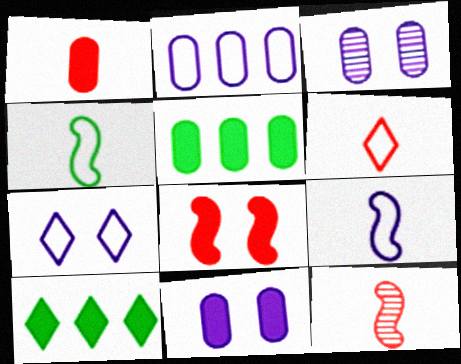[[1, 5, 11], 
[1, 6, 12], 
[2, 7, 9], 
[5, 7, 12]]